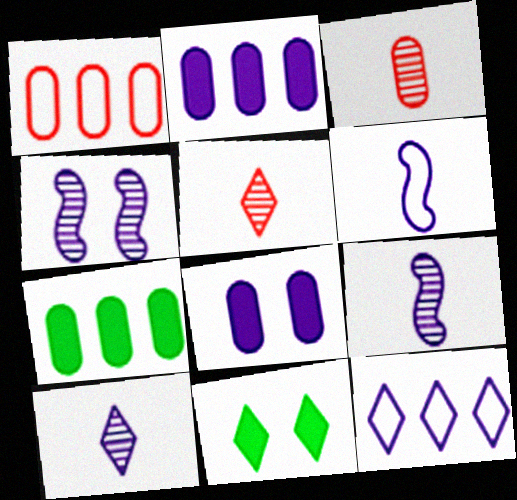[[1, 9, 11], 
[5, 11, 12], 
[8, 9, 12]]